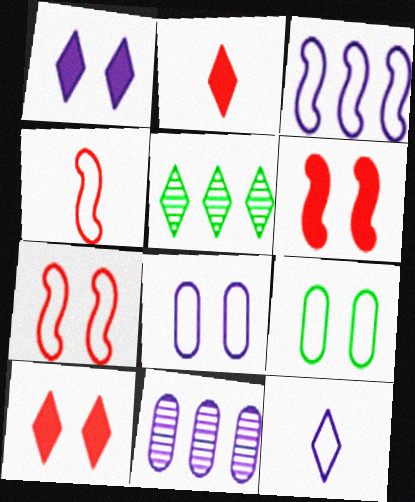[[3, 8, 12], 
[5, 10, 12]]